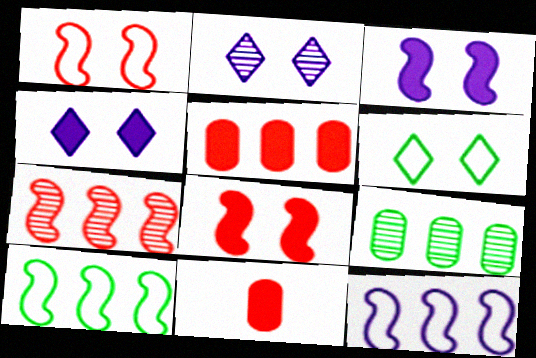[[2, 10, 11]]